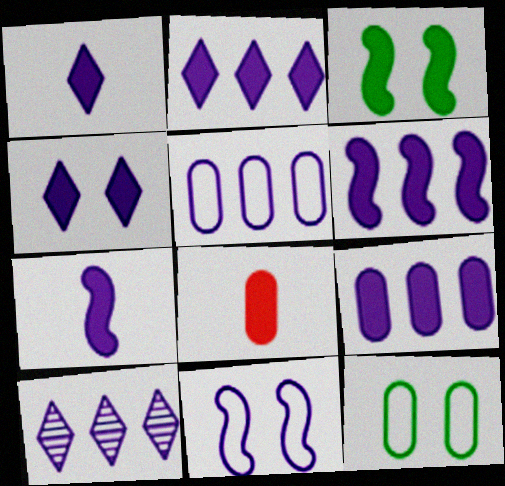[[1, 2, 4], 
[2, 3, 8], 
[2, 6, 9], 
[4, 7, 9], 
[5, 6, 10]]